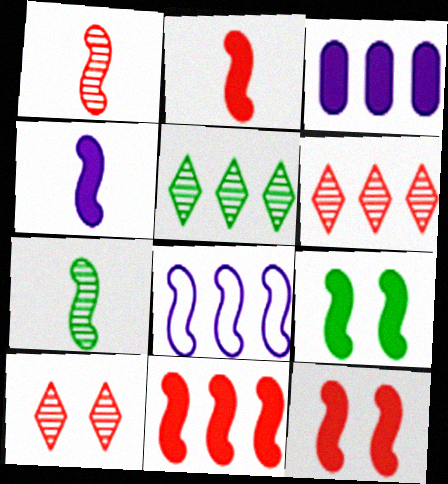[[1, 8, 9], 
[2, 11, 12], 
[4, 9, 11], 
[7, 8, 12]]